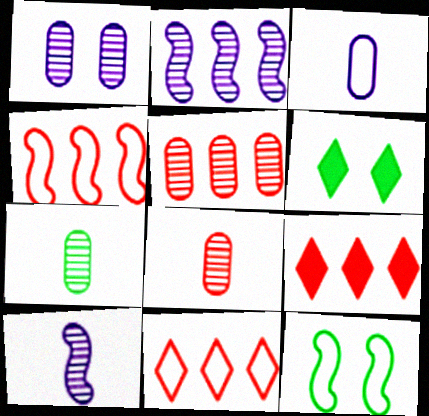[[1, 5, 7], 
[3, 11, 12], 
[4, 5, 9]]